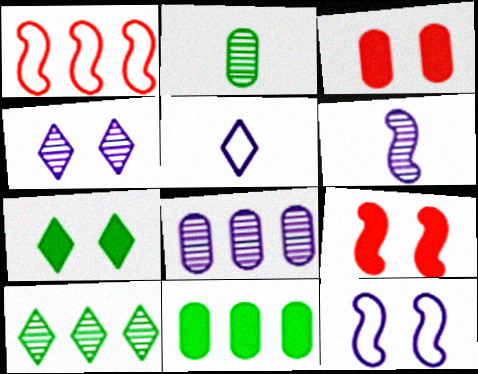[[4, 6, 8]]